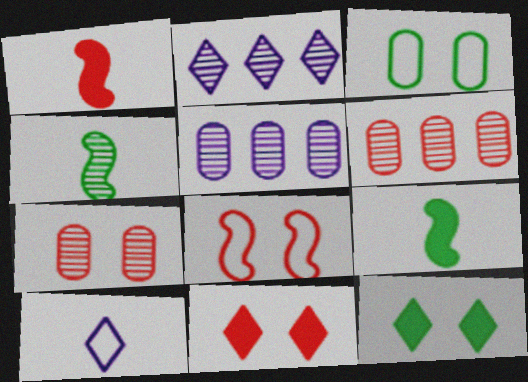[[1, 2, 3], 
[2, 4, 7], 
[7, 8, 11]]